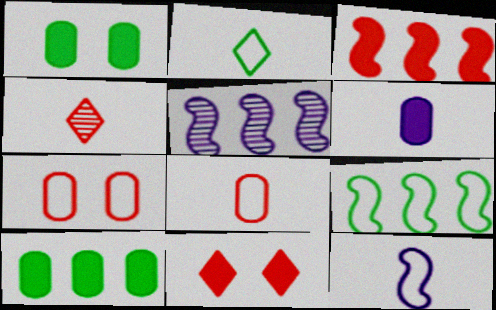[[2, 8, 12], 
[3, 4, 7], 
[3, 5, 9]]